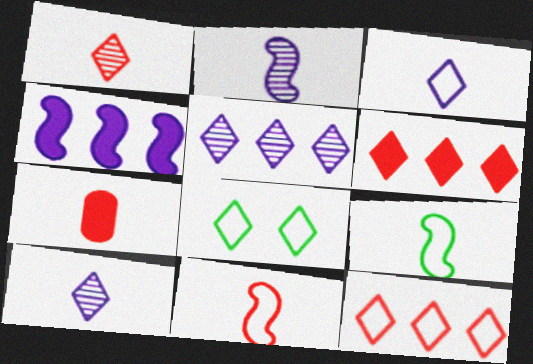[[1, 7, 11], 
[3, 8, 12], 
[6, 8, 10], 
[7, 9, 10]]